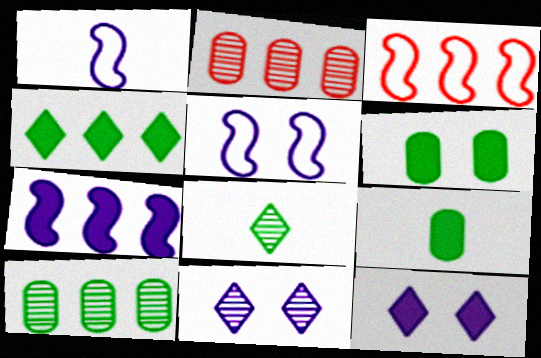[[3, 9, 11]]